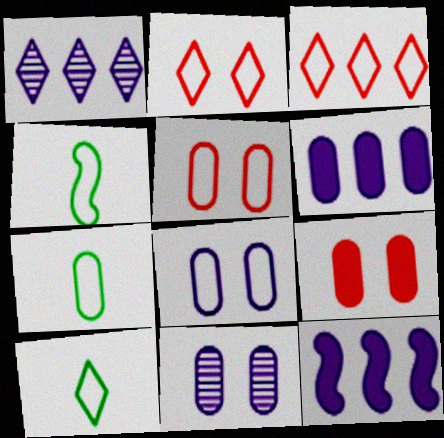[[1, 4, 9], 
[3, 4, 8], 
[4, 7, 10]]